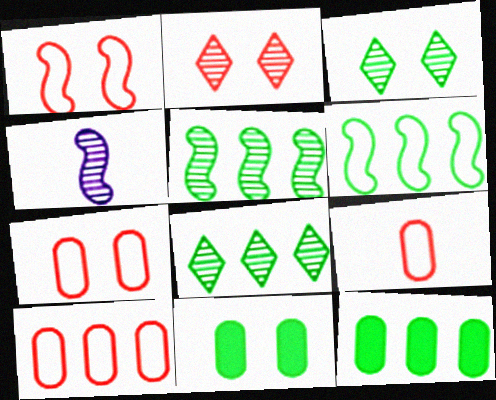[[6, 8, 12], 
[7, 9, 10]]